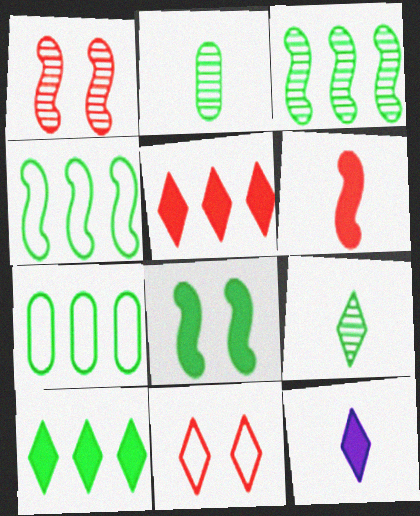[[1, 7, 12], 
[3, 7, 10], 
[7, 8, 9]]